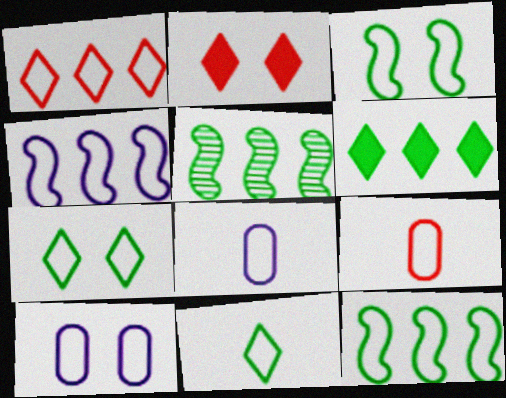[[1, 3, 8], 
[2, 5, 8], 
[4, 7, 9]]